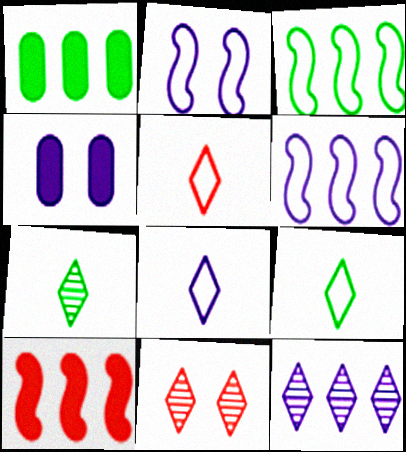[[5, 8, 9], 
[7, 11, 12]]